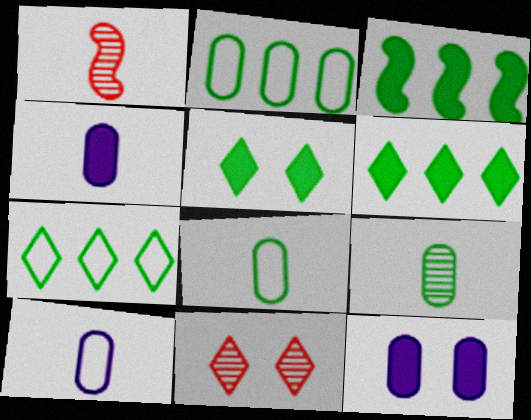[[1, 7, 12], 
[3, 10, 11]]